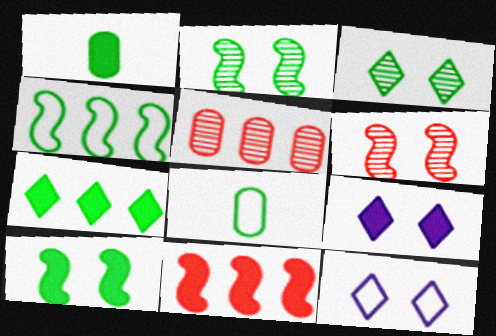[[1, 3, 4], 
[1, 7, 10], 
[1, 9, 11], 
[2, 7, 8]]